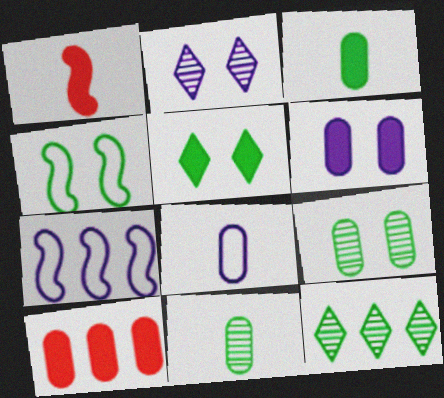[[3, 4, 12], 
[3, 6, 10], 
[4, 5, 9], 
[7, 10, 12], 
[8, 9, 10]]